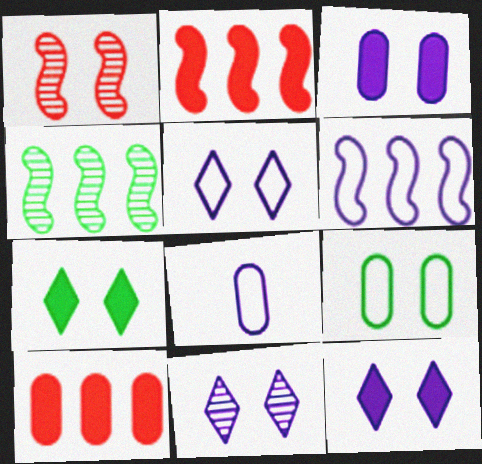[[1, 9, 12], 
[2, 4, 6], 
[5, 6, 8], 
[5, 11, 12]]